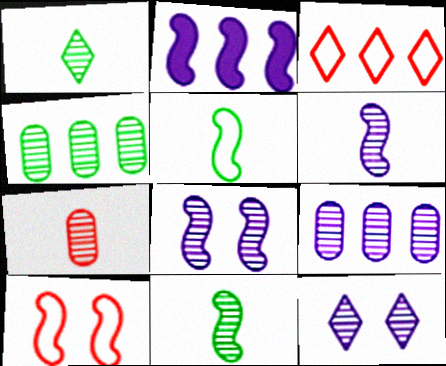[[1, 6, 7], 
[2, 3, 4], 
[2, 10, 11], 
[6, 9, 12]]